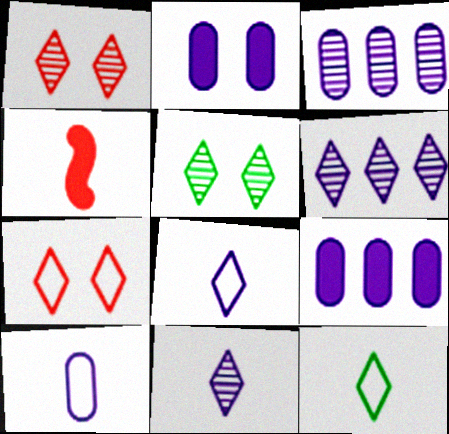[[2, 3, 10]]